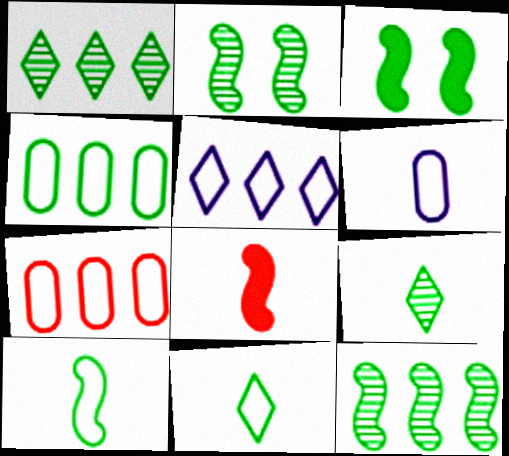[[3, 4, 9], 
[3, 10, 12], 
[6, 8, 9]]